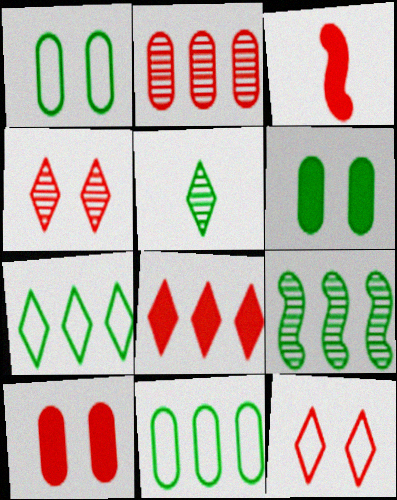[[2, 3, 12], 
[3, 8, 10]]